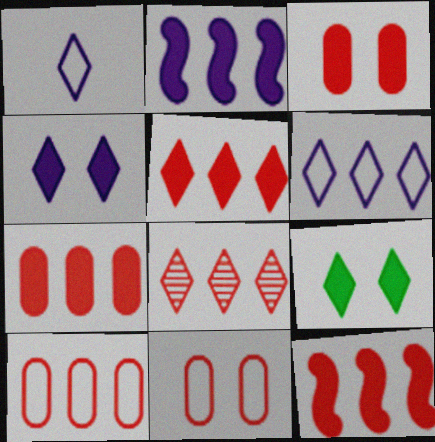[[1, 8, 9], 
[5, 7, 12], 
[8, 10, 12]]